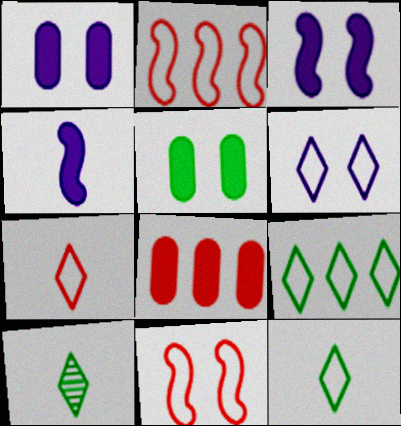[[1, 2, 10], 
[6, 7, 9]]